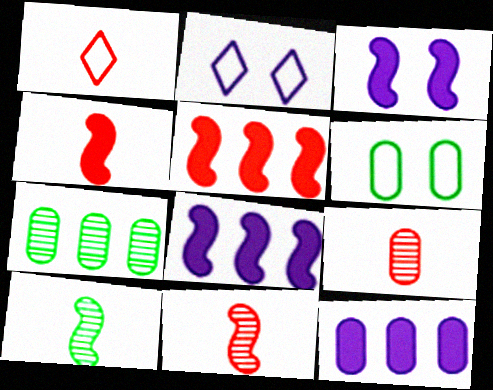[[1, 3, 7], 
[1, 4, 9], 
[2, 4, 7], 
[6, 9, 12]]